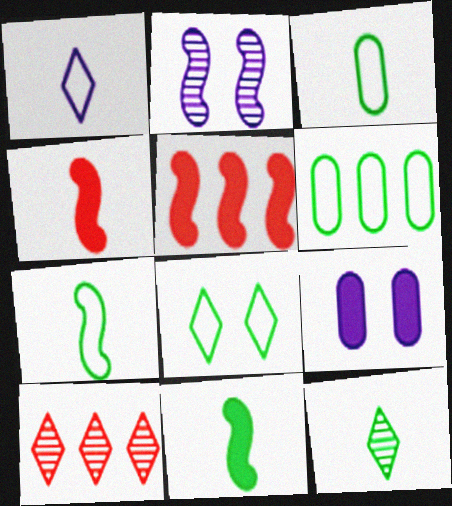[[2, 5, 7], 
[3, 11, 12], 
[6, 7, 8], 
[7, 9, 10]]